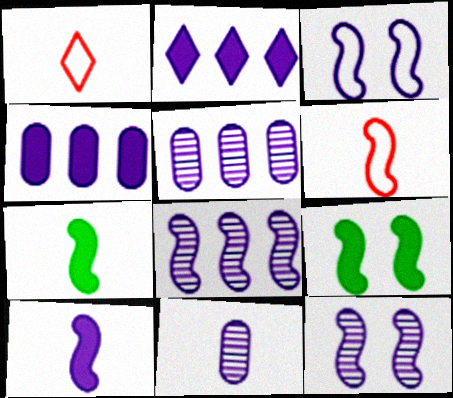[[1, 5, 9], 
[1, 7, 11], 
[2, 3, 11], 
[3, 8, 10], 
[6, 8, 9]]